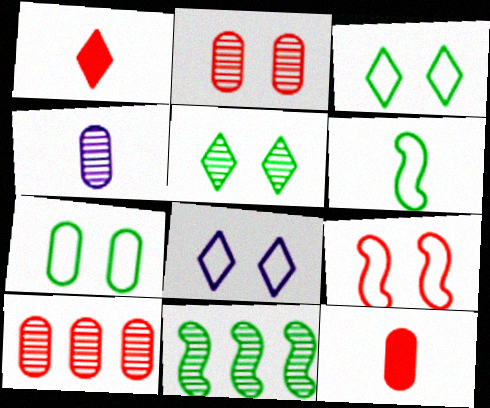[[1, 4, 6], 
[1, 9, 10], 
[7, 8, 9], 
[8, 11, 12]]